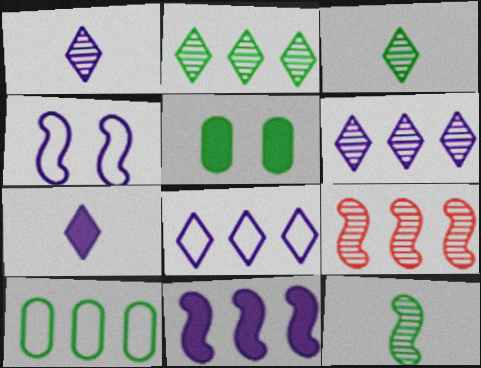[]